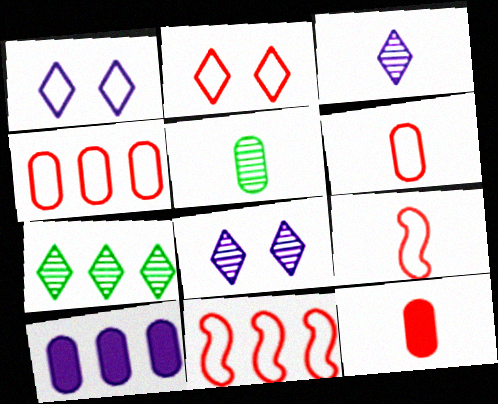[[2, 4, 9], 
[2, 6, 11], 
[7, 10, 11]]